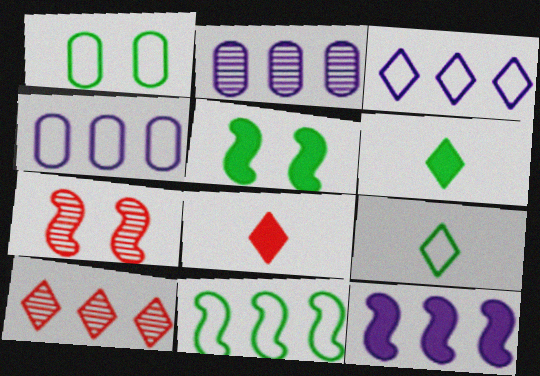[[1, 9, 11], 
[2, 3, 12], 
[4, 6, 7]]